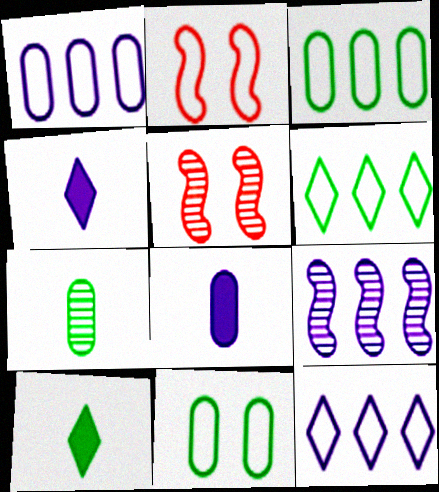[[1, 5, 10], 
[3, 4, 5], 
[5, 6, 8]]